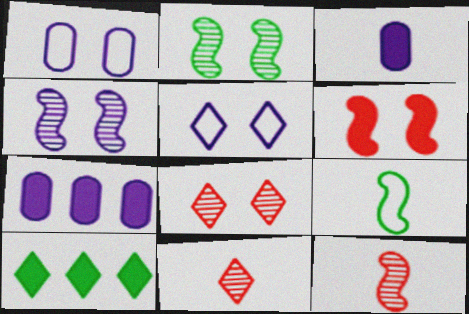[[1, 10, 12], 
[3, 6, 10], 
[3, 9, 11], 
[5, 10, 11], 
[7, 8, 9]]